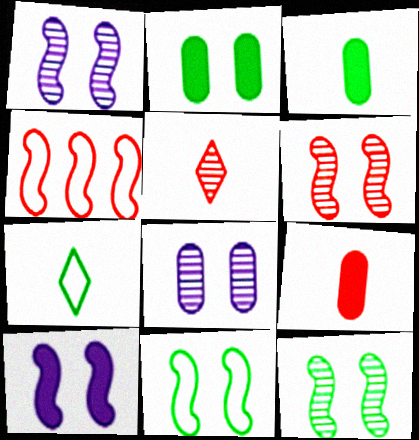[[1, 6, 12], 
[6, 10, 11]]